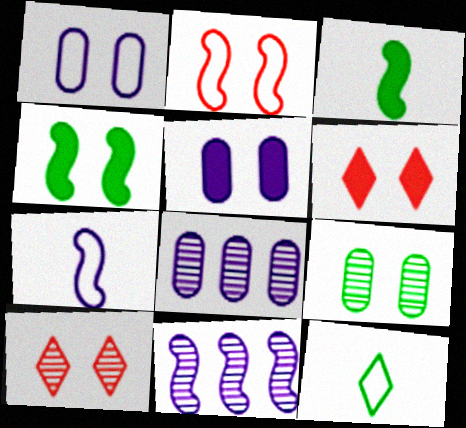[[1, 4, 10], 
[2, 3, 11], 
[4, 5, 6]]